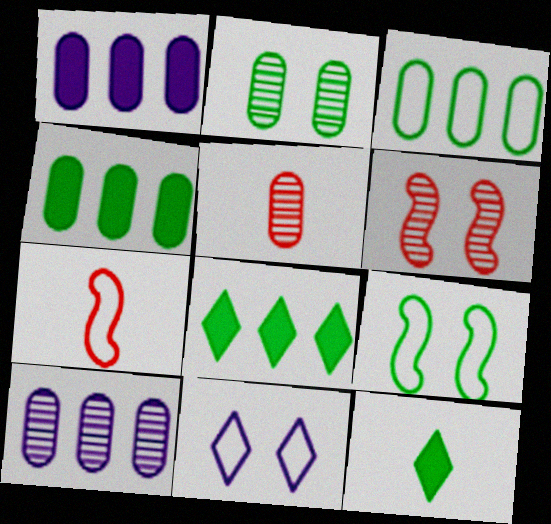[[2, 5, 10], 
[3, 7, 11]]